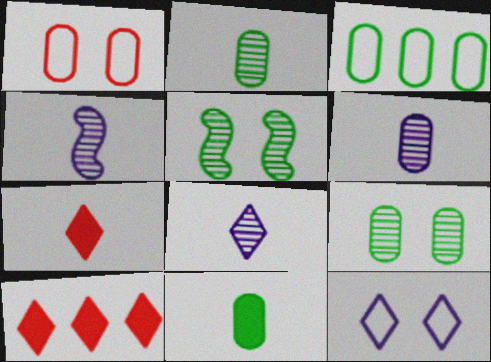[[3, 9, 11], 
[4, 6, 8]]